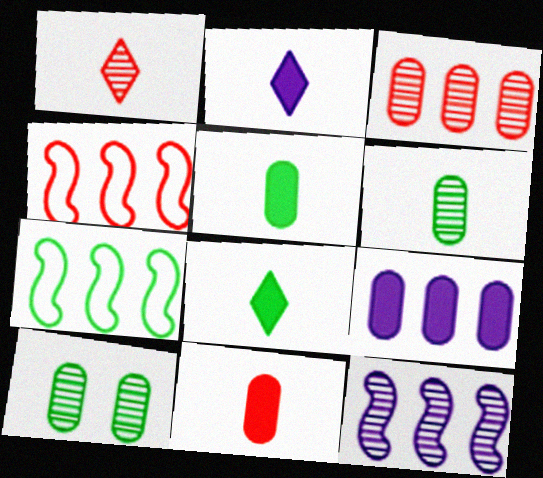[[1, 10, 12], 
[2, 4, 10], 
[7, 8, 10]]